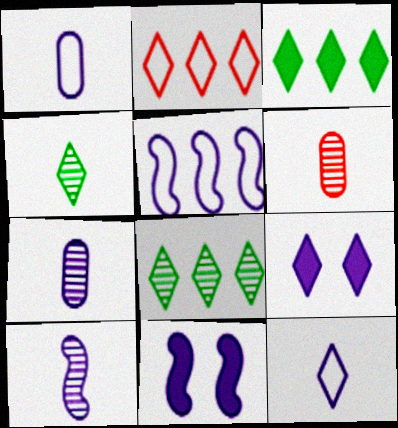[[2, 4, 9], 
[4, 6, 10], 
[5, 7, 9], 
[5, 10, 11]]